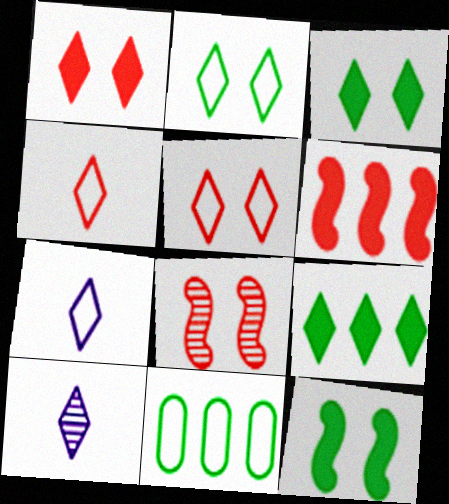[[5, 9, 10]]